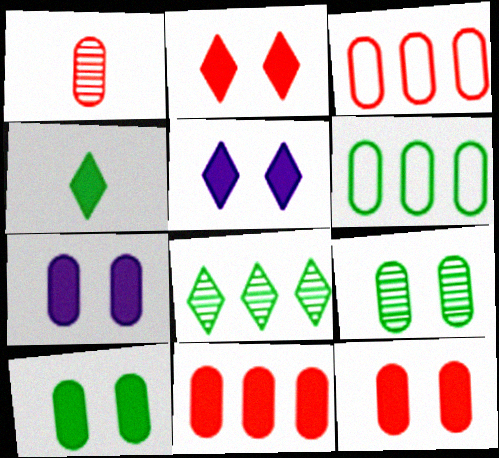[[1, 3, 12], 
[1, 6, 7], 
[7, 10, 12]]